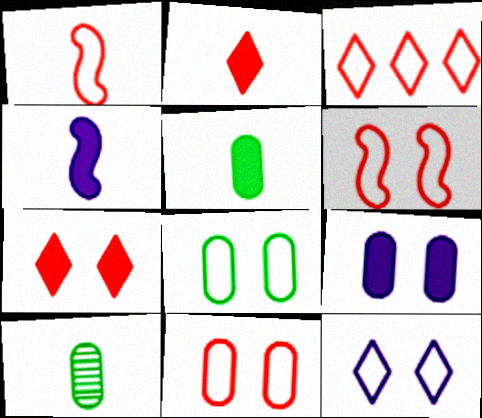[[1, 3, 11], 
[2, 4, 5], 
[6, 8, 12]]